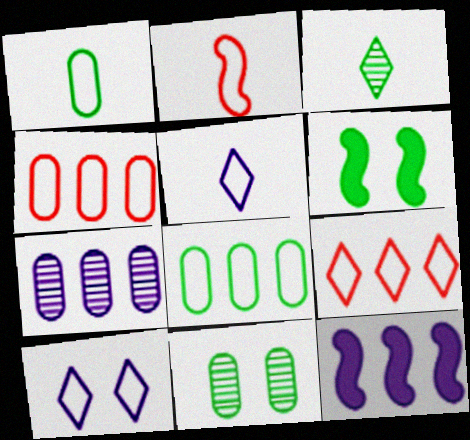[[1, 2, 5], 
[2, 8, 10], 
[3, 6, 8]]